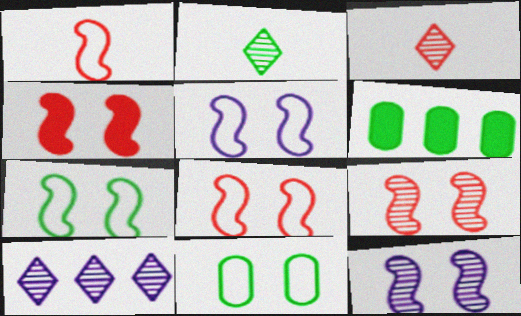[[2, 6, 7], 
[3, 5, 6], 
[4, 7, 12], 
[4, 8, 9], 
[5, 7, 8]]